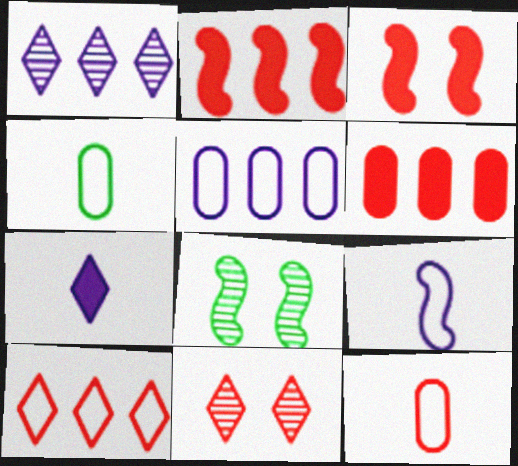[[1, 3, 4], 
[2, 8, 9], 
[2, 11, 12]]